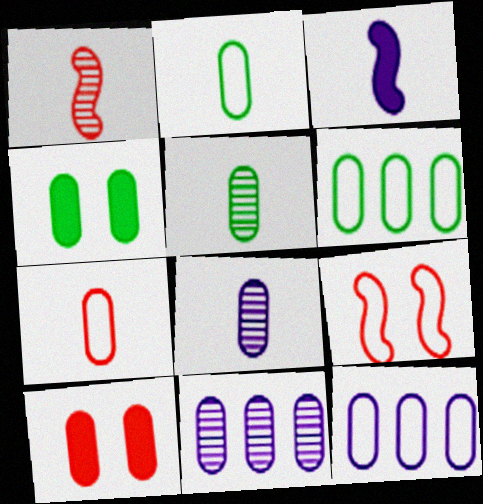[[2, 10, 11], 
[4, 5, 6], 
[4, 7, 11], 
[5, 10, 12], 
[6, 8, 10]]